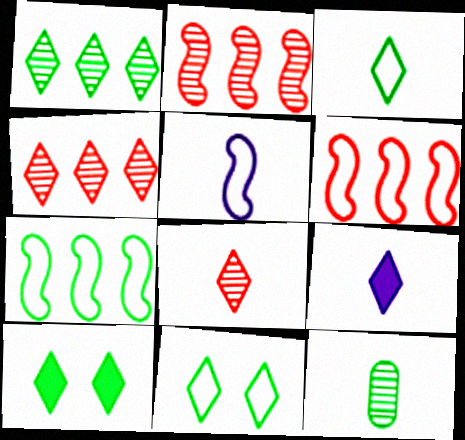[[1, 3, 10], 
[3, 8, 9], 
[4, 9, 11], 
[7, 10, 12]]